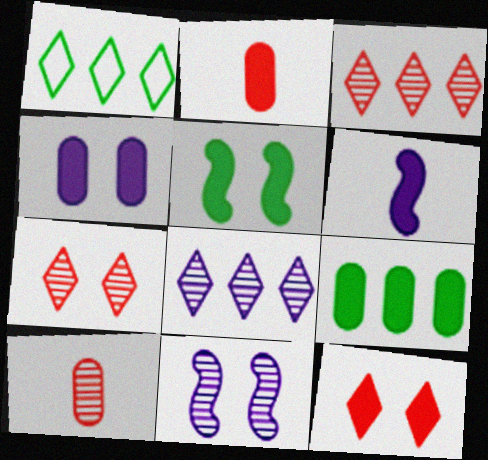[[1, 2, 11], 
[2, 4, 9], 
[4, 5, 12], 
[6, 9, 12]]